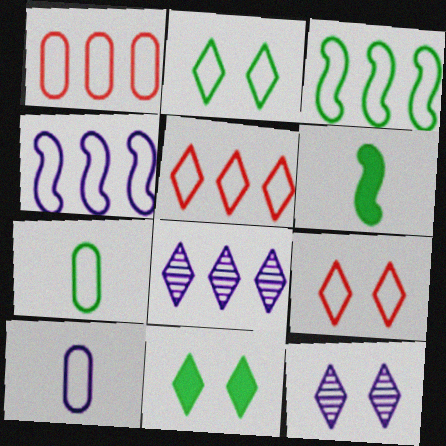[[1, 6, 12], 
[2, 3, 7], 
[3, 9, 10], 
[4, 7, 9], 
[9, 11, 12]]